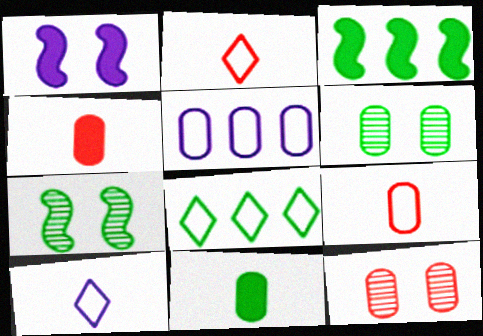[[3, 10, 12], 
[4, 5, 6], 
[5, 11, 12], 
[7, 8, 11]]